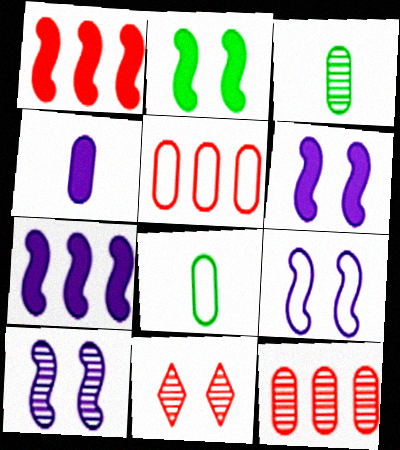[[6, 9, 10], 
[7, 8, 11]]